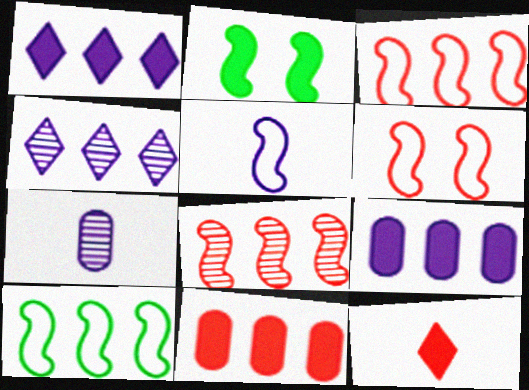[[2, 5, 8], 
[2, 9, 12], 
[4, 10, 11], 
[5, 6, 10]]